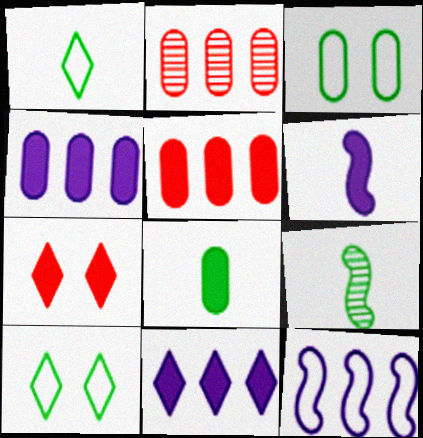[[1, 8, 9], 
[2, 6, 10]]